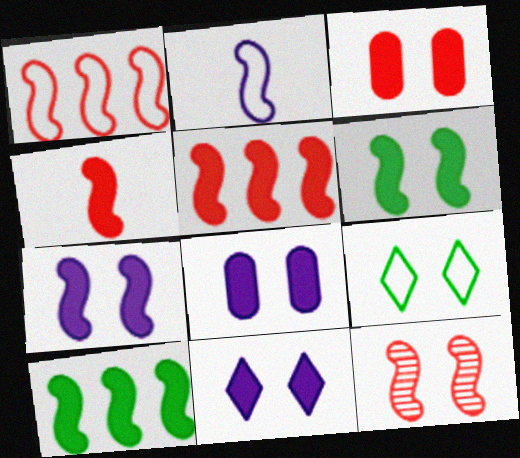[[1, 4, 12], 
[2, 10, 12], 
[3, 6, 11], 
[4, 7, 10], 
[7, 8, 11], 
[8, 9, 12]]